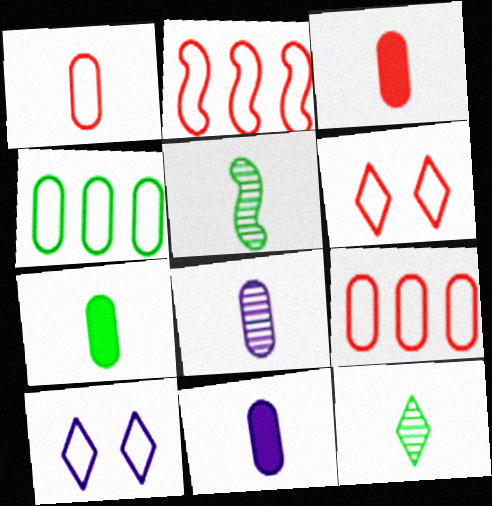[[1, 2, 6], 
[1, 7, 8], 
[3, 7, 11]]